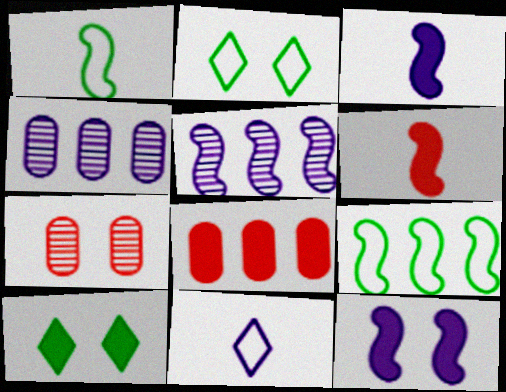[[2, 4, 6], 
[2, 7, 12], 
[3, 8, 10], 
[4, 11, 12]]